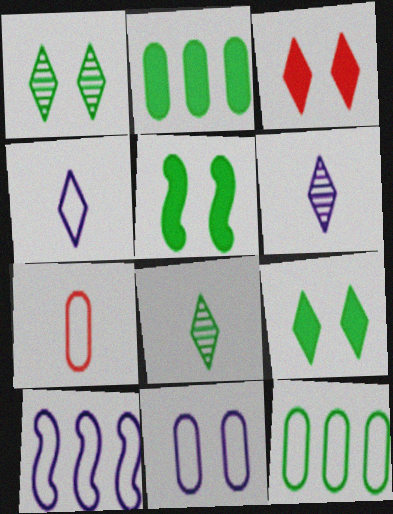[[4, 10, 11], 
[5, 8, 12], 
[7, 11, 12]]